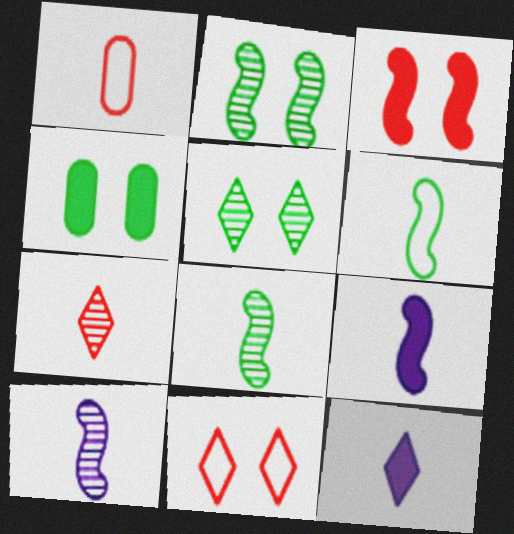[[1, 8, 12]]